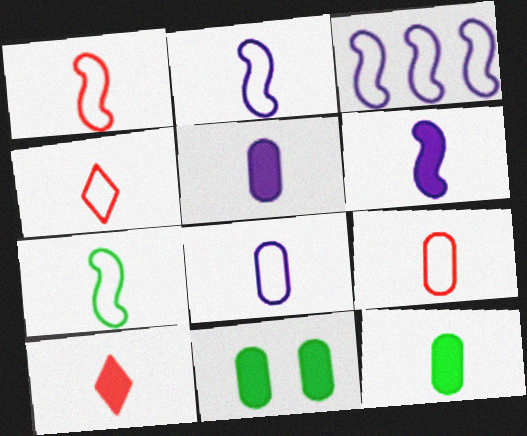[[1, 2, 7], 
[1, 4, 9], 
[4, 7, 8], 
[6, 10, 12]]